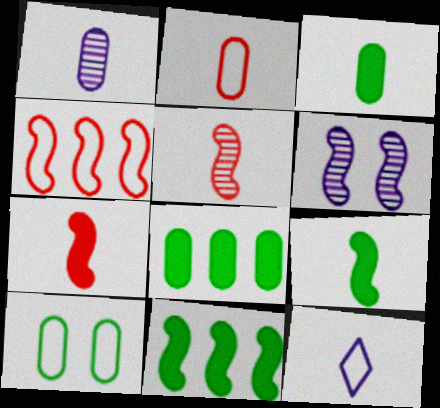[[1, 2, 3], 
[3, 5, 12], 
[4, 6, 9], 
[4, 10, 12]]